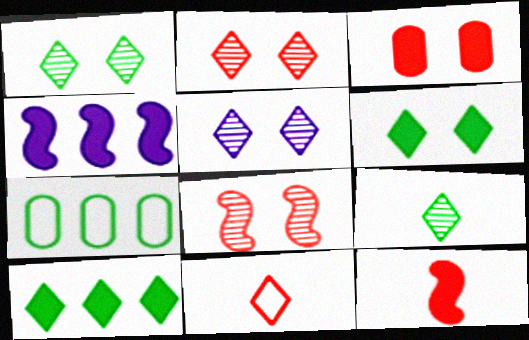[[1, 2, 5], 
[5, 7, 12], 
[5, 10, 11]]